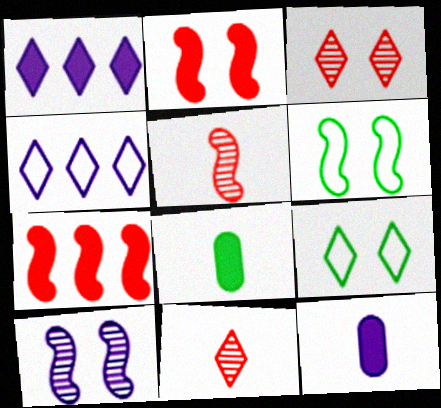[[1, 2, 8], 
[1, 9, 11], 
[2, 6, 10], 
[4, 10, 12]]